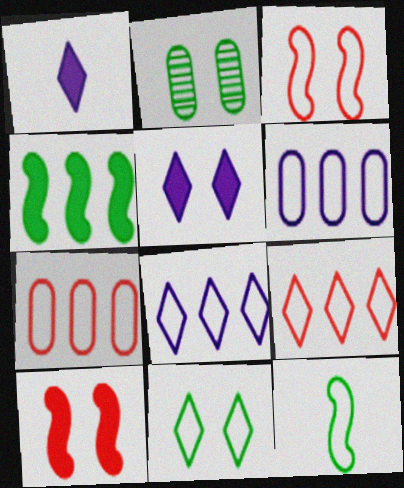[[2, 3, 5]]